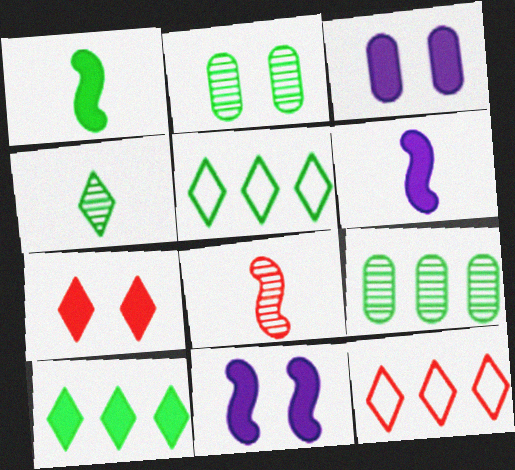[[1, 2, 5], 
[2, 6, 12], 
[3, 5, 8]]